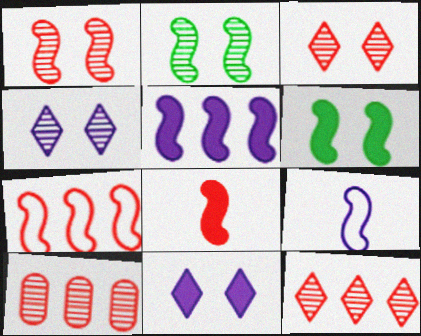[[1, 7, 8], 
[5, 6, 8]]